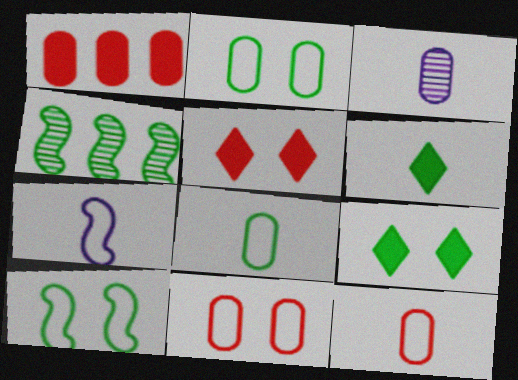[[1, 2, 3], 
[2, 4, 6], 
[4, 8, 9]]